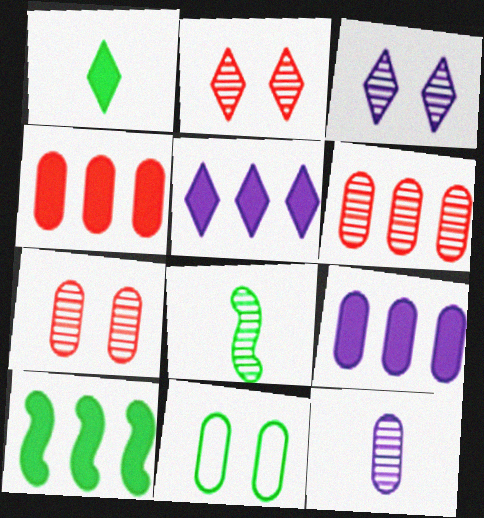[[3, 6, 8], 
[4, 5, 10], 
[4, 11, 12]]